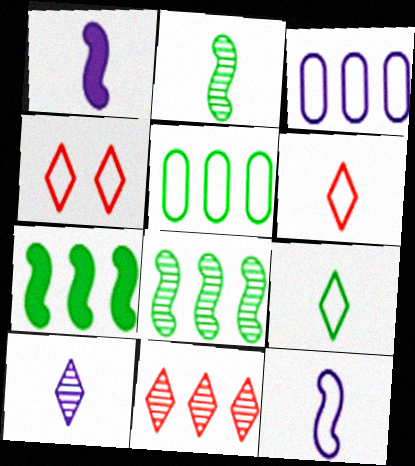[[3, 7, 11], 
[4, 5, 12]]